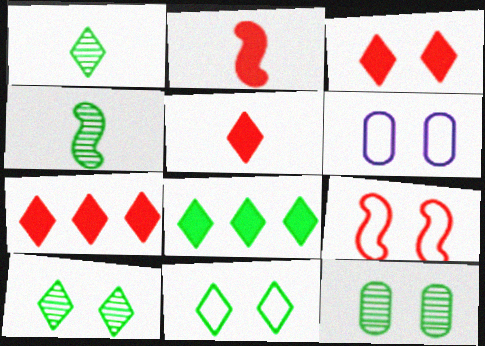[[1, 8, 11], 
[3, 5, 7], 
[4, 6, 7], 
[6, 9, 11]]